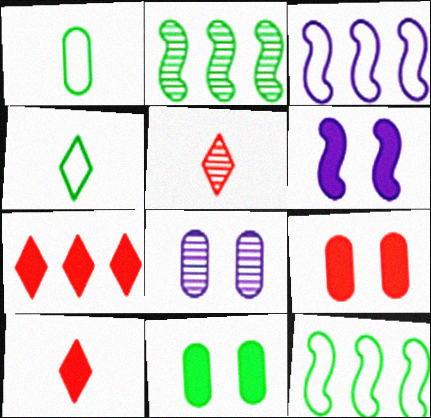[[2, 4, 11], 
[2, 5, 8], 
[3, 5, 11], 
[8, 10, 12]]